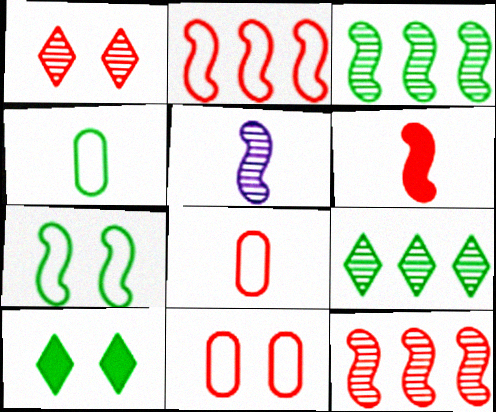[[3, 4, 10]]